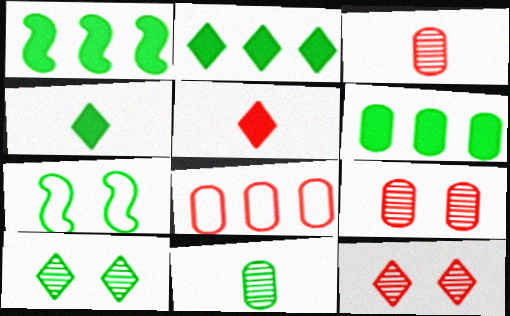[[1, 2, 6], 
[2, 7, 11]]